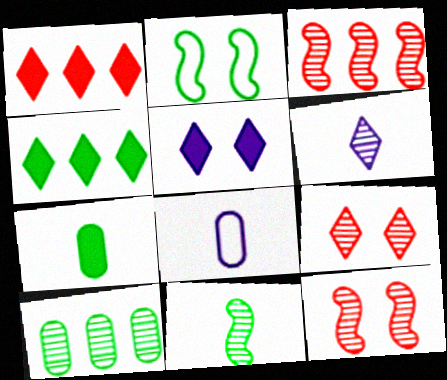[[4, 8, 12], 
[6, 10, 12]]